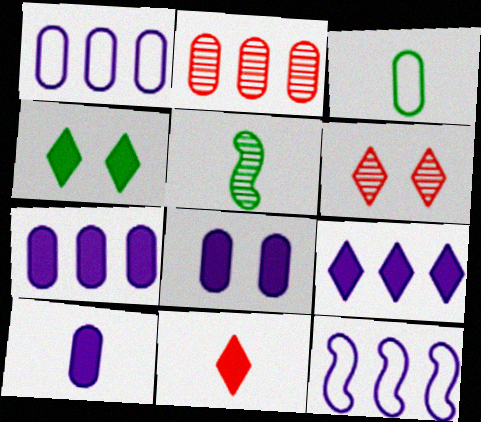[[2, 3, 8], 
[4, 9, 11], 
[7, 8, 10]]